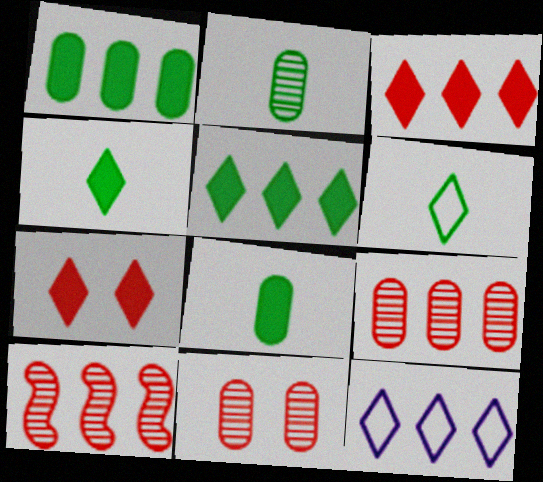[[1, 10, 12]]